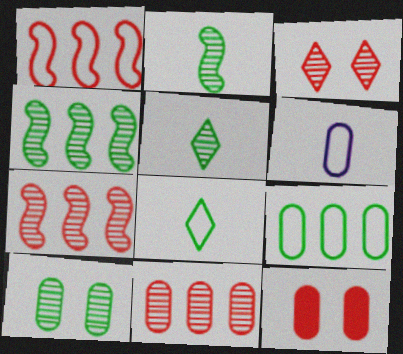[[4, 5, 10]]